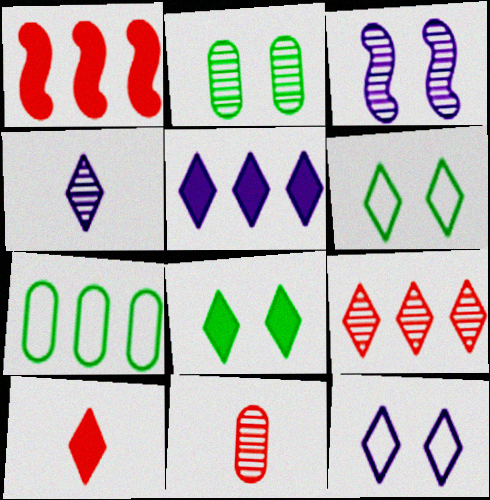[[3, 7, 10], 
[4, 5, 12], 
[5, 8, 10]]